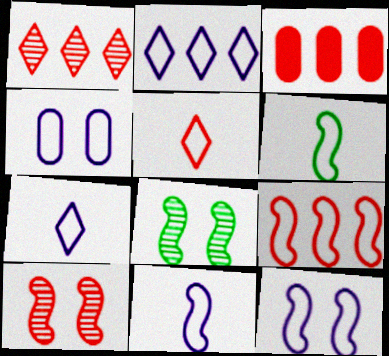[[1, 3, 9], 
[2, 4, 11], 
[3, 5, 10], 
[3, 7, 8], 
[6, 9, 12]]